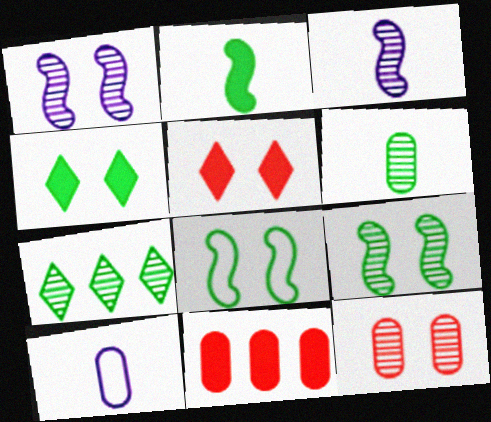[[3, 7, 12], 
[6, 7, 9]]